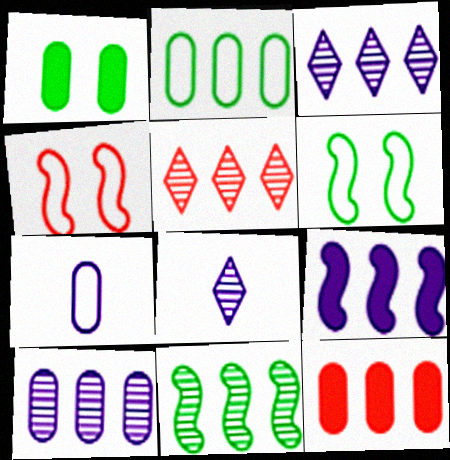[[2, 5, 9], 
[2, 10, 12], 
[5, 10, 11], 
[6, 8, 12]]